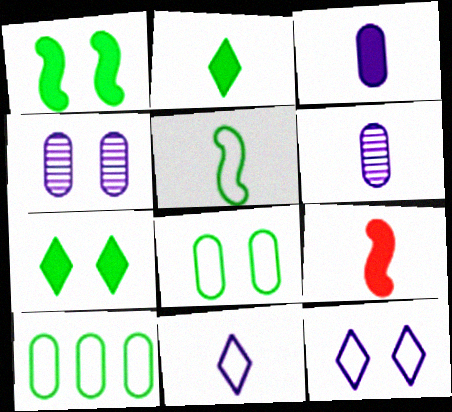[[2, 3, 9]]